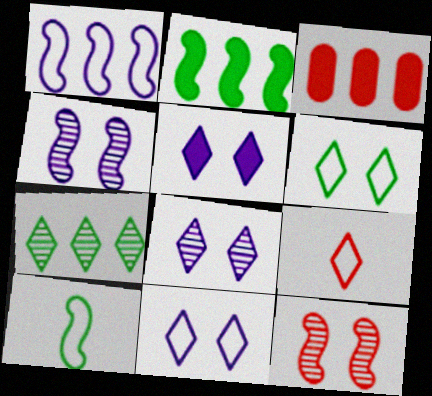[[1, 3, 7], 
[3, 8, 10], 
[3, 9, 12], 
[5, 7, 9], 
[5, 8, 11]]